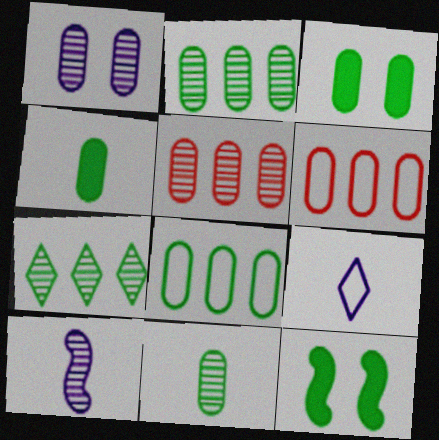[[1, 4, 6], 
[1, 5, 11], 
[3, 8, 11], 
[5, 9, 12]]